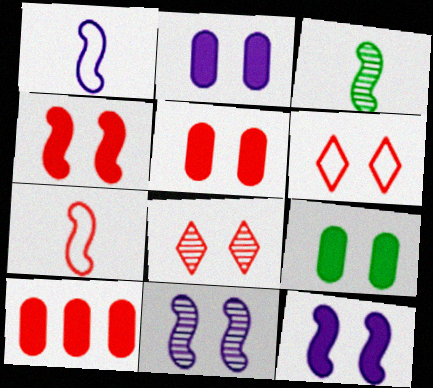[[2, 5, 9], 
[6, 9, 11], 
[7, 8, 10]]